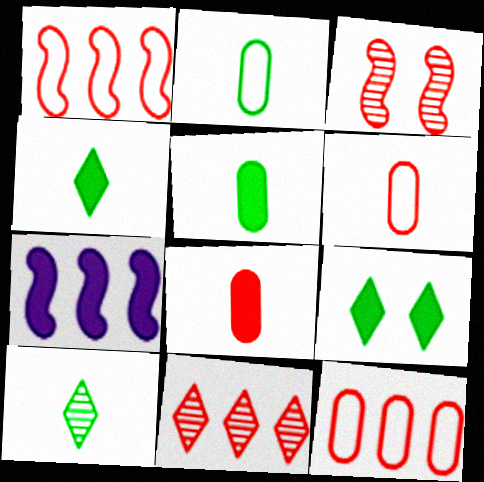[[7, 8, 9]]